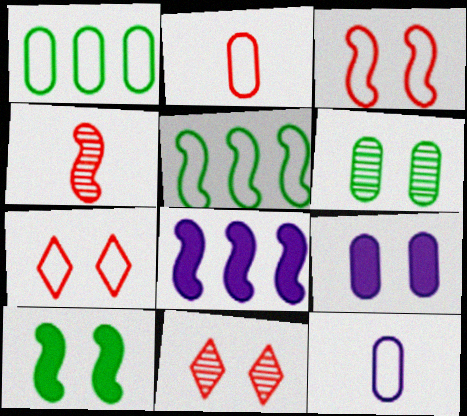[[5, 7, 12]]